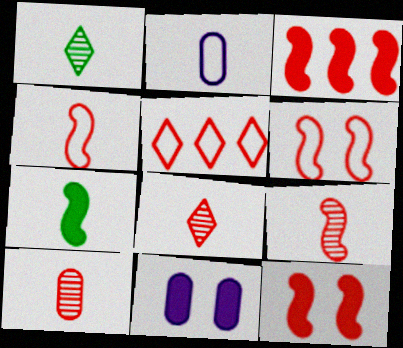[[2, 7, 8], 
[3, 6, 9], 
[5, 10, 12], 
[8, 9, 10]]